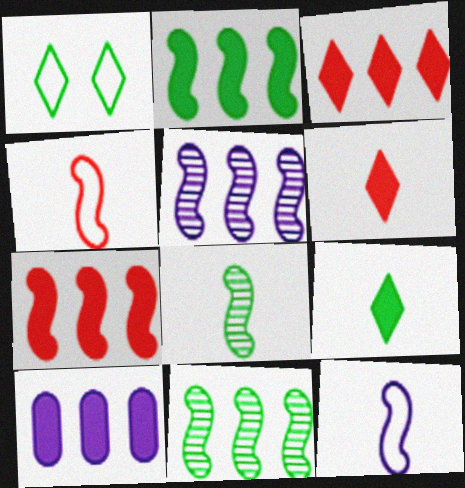[[2, 3, 10]]